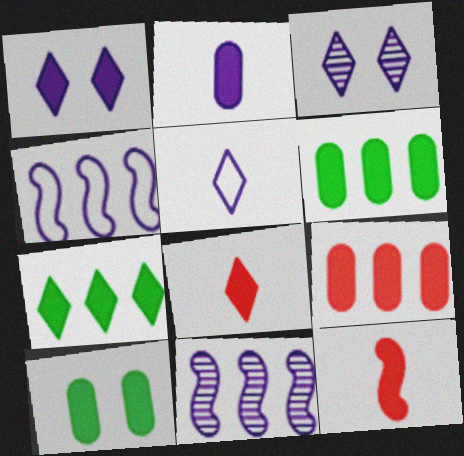[[1, 6, 12], 
[1, 7, 8], 
[2, 3, 4], 
[2, 9, 10]]